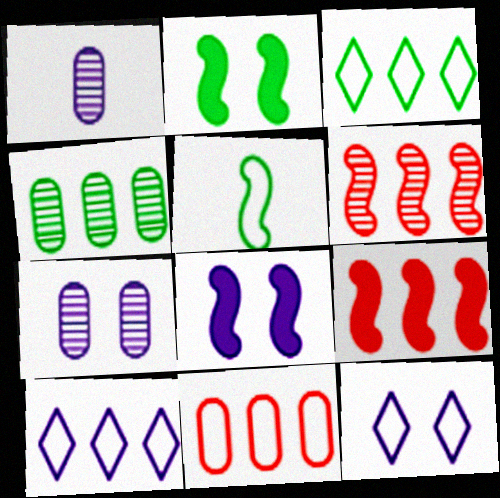[[1, 8, 10], 
[4, 9, 10], 
[5, 6, 8], 
[5, 11, 12], 
[7, 8, 12]]